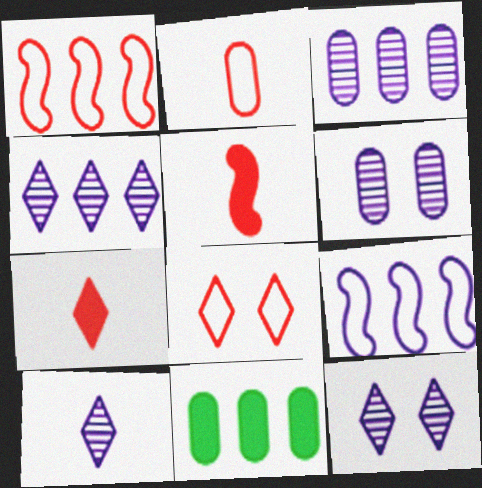[[1, 2, 8], 
[1, 4, 11], 
[2, 6, 11], 
[4, 10, 12]]